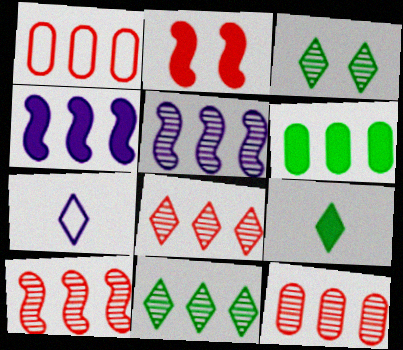[[1, 4, 11], 
[5, 11, 12], 
[8, 10, 12]]